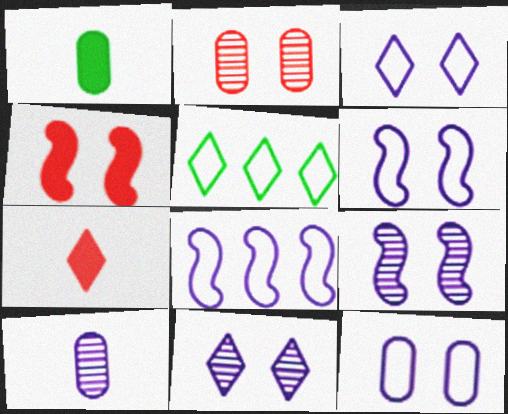[[3, 6, 12], 
[4, 5, 10], 
[5, 7, 11]]